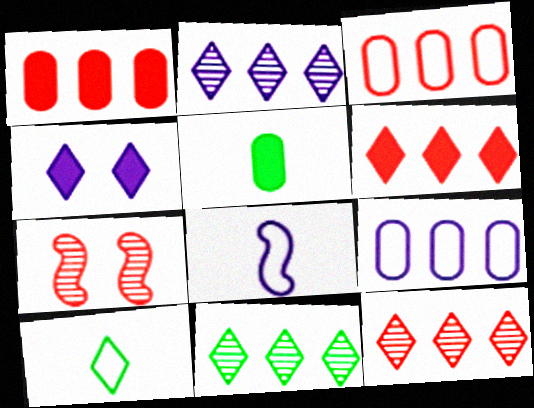[[2, 11, 12], 
[4, 10, 12]]